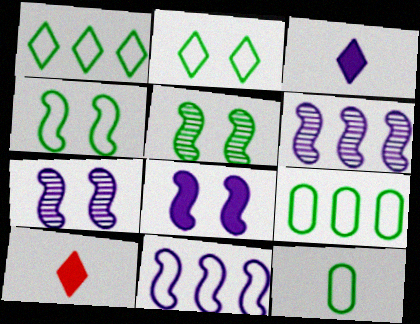[[1, 4, 12], 
[7, 9, 10]]